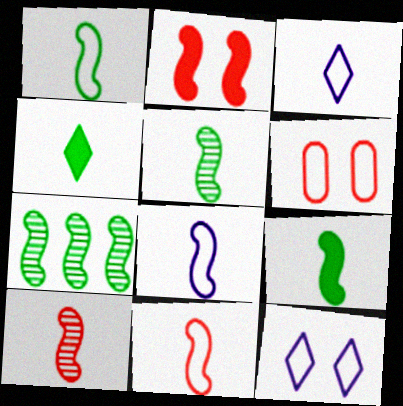[[1, 5, 9], 
[1, 8, 11], 
[2, 7, 8], 
[8, 9, 10]]